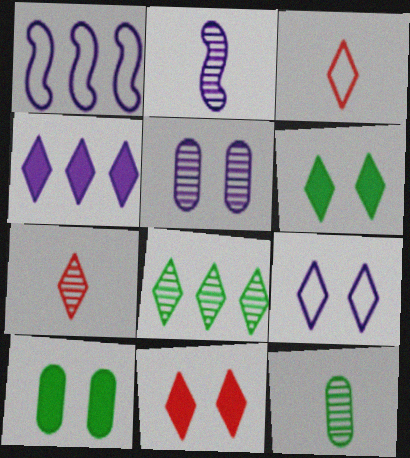[[1, 7, 10], 
[1, 11, 12], 
[2, 7, 12]]